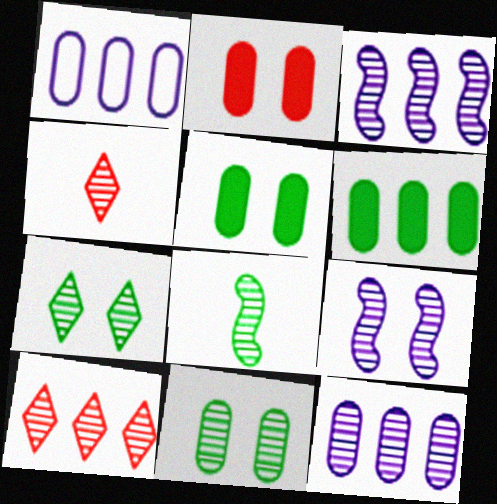[[3, 4, 11]]